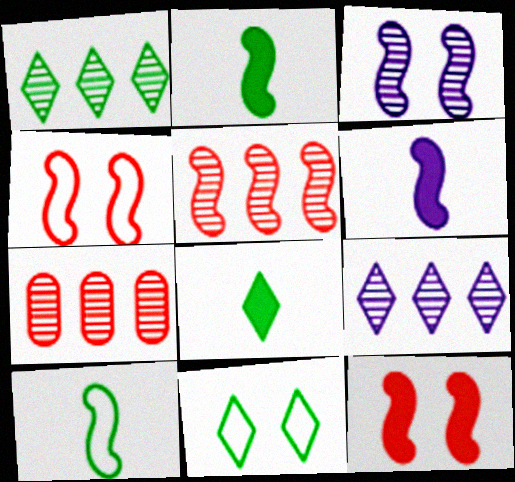[[1, 8, 11], 
[6, 7, 11]]